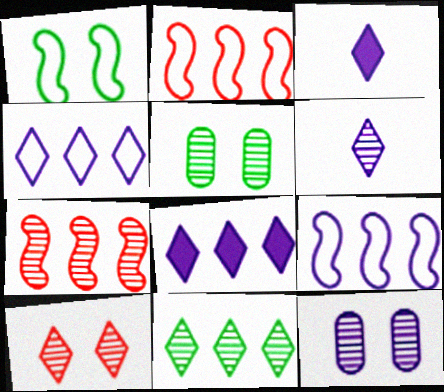[[2, 3, 5], 
[3, 9, 12], 
[5, 6, 7], 
[6, 10, 11]]